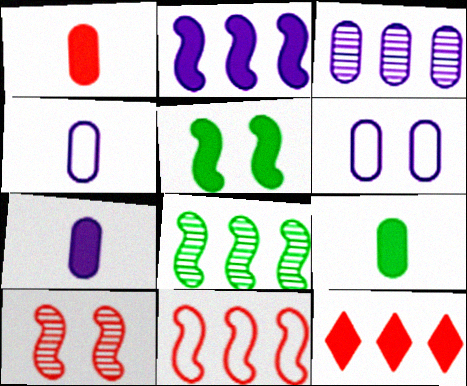[[1, 7, 9], 
[2, 8, 11], 
[3, 6, 7], 
[5, 7, 12]]